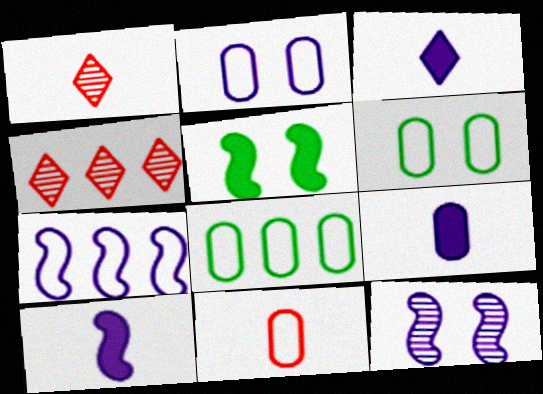[[2, 8, 11], 
[3, 9, 10], 
[4, 6, 10], 
[7, 10, 12]]